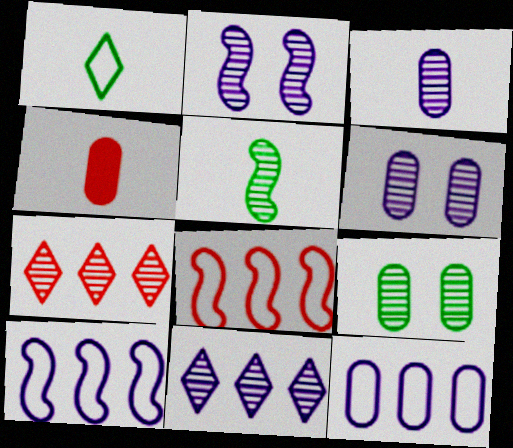[[2, 3, 11], 
[4, 9, 12], 
[5, 6, 7]]